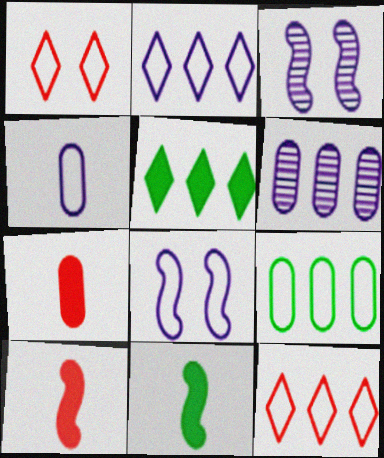[[1, 6, 11], 
[2, 4, 8]]